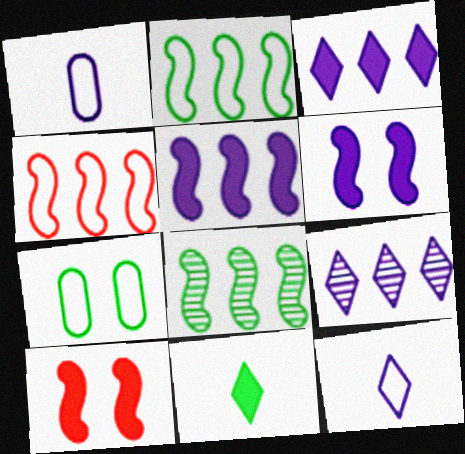[[1, 6, 9], 
[4, 5, 8], 
[4, 7, 12], 
[7, 8, 11]]